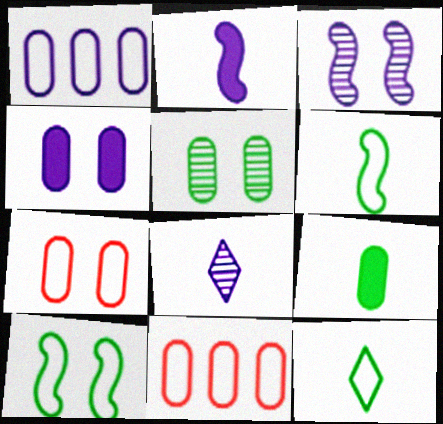[[4, 5, 7]]